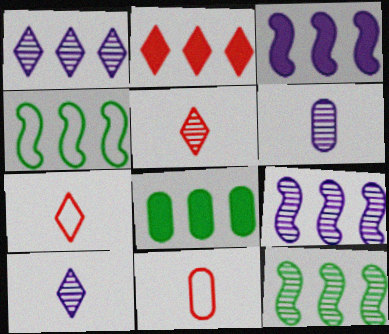[[2, 3, 8]]